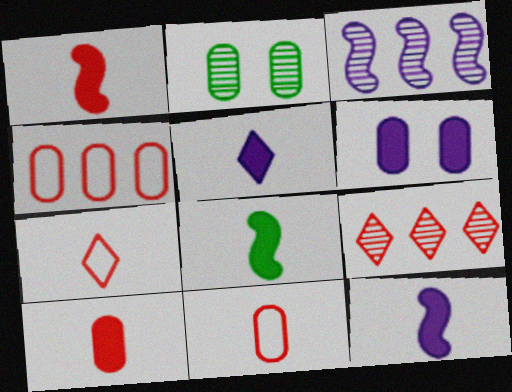[[1, 8, 12], 
[5, 8, 10]]